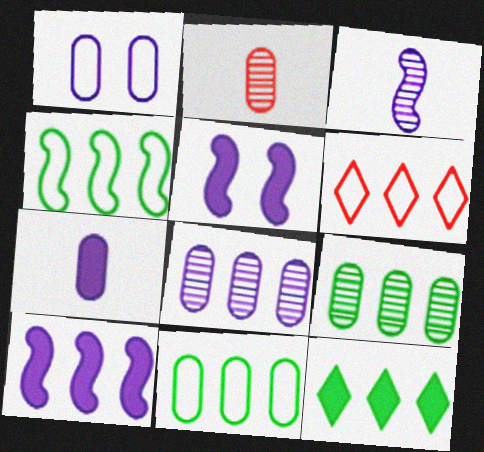[[1, 7, 8], 
[4, 9, 12], 
[6, 9, 10]]